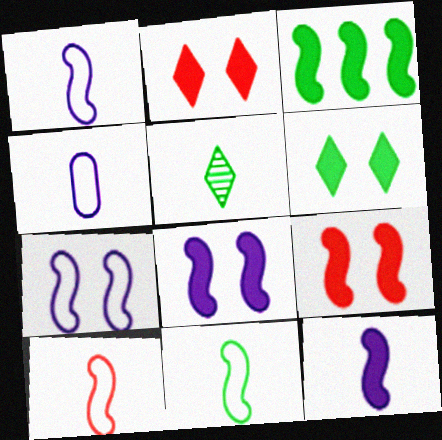[[1, 10, 11], 
[3, 9, 12]]